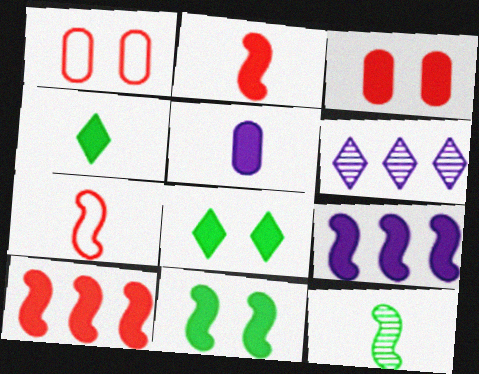[[2, 4, 5], 
[2, 9, 11], 
[3, 4, 9], 
[5, 8, 10]]